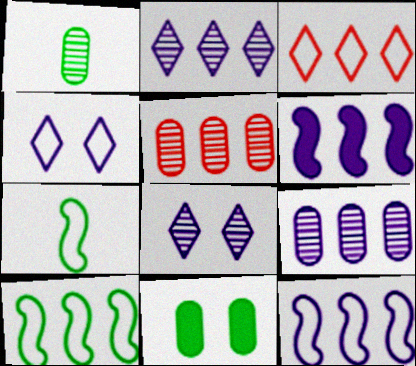[]